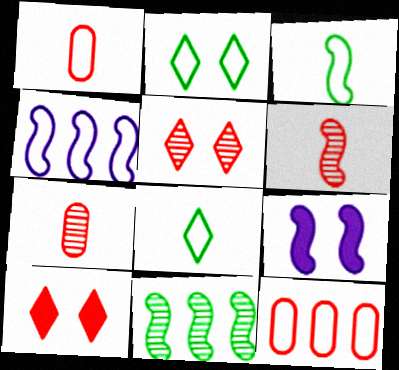[[1, 2, 4], 
[6, 10, 12]]